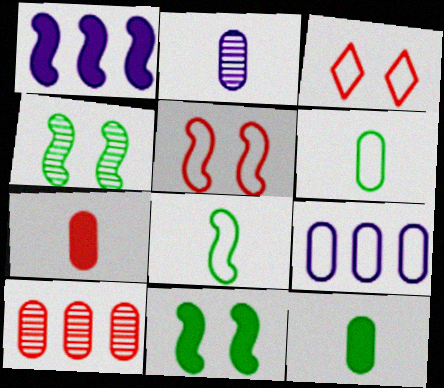[[2, 6, 7], 
[3, 8, 9]]